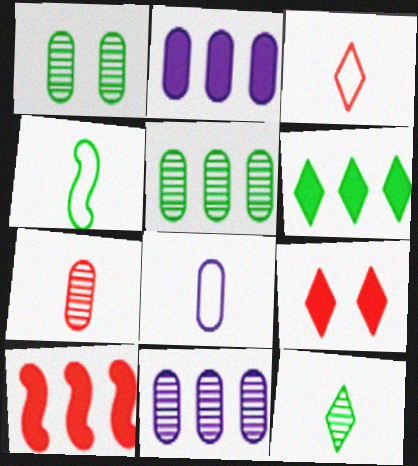[[1, 4, 6], 
[1, 7, 11], 
[2, 6, 10], 
[3, 4, 8], 
[4, 9, 11]]